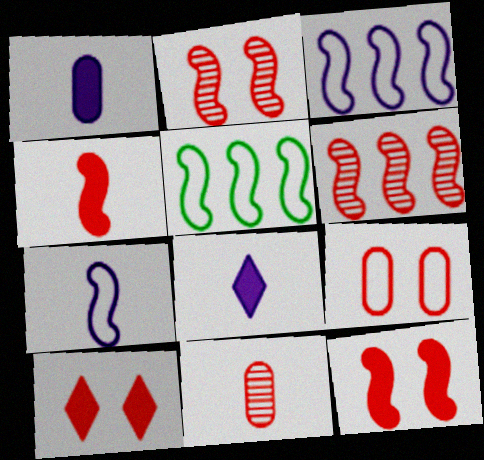[[2, 9, 10]]